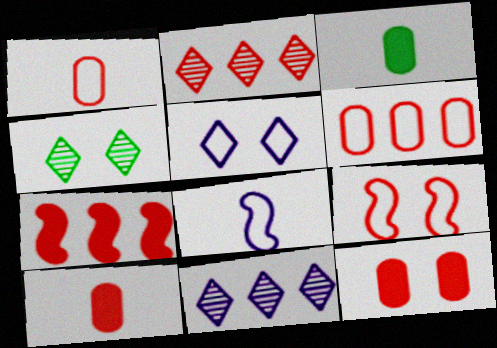[[2, 6, 7], 
[2, 9, 10], 
[3, 9, 11]]